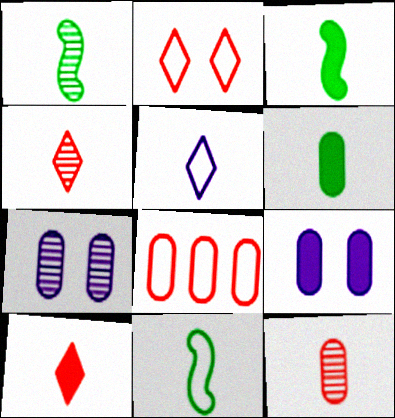[[1, 3, 11], 
[3, 5, 12], 
[6, 7, 8]]